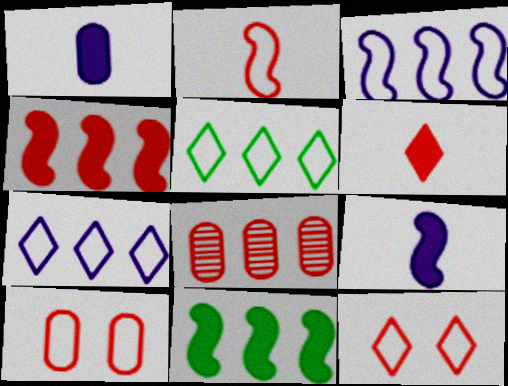[[7, 8, 11]]